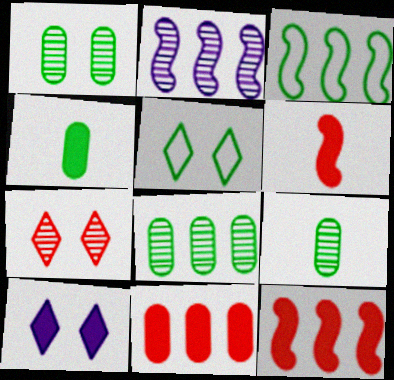[[1, 8, 9], 
[2, 3, 12], 
[2, 7, 9], 
[4, 10, 12], 
[5, 7, 10]]